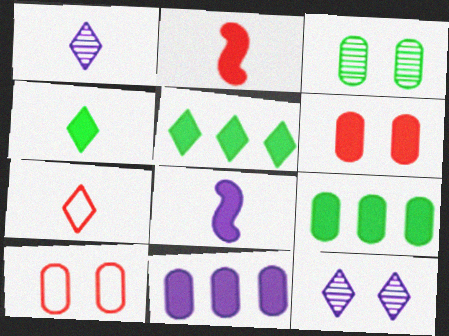[[1, 4, 7], 
[5, 6, 8], 
[5, 7, 12]]